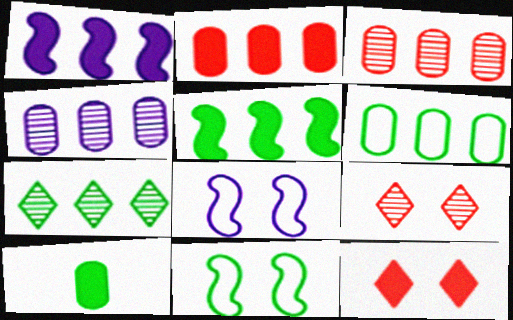[[1, 10, 12], 
[2, 4, 6], 
[5, 6, 7], 
[7, 10, 11]]